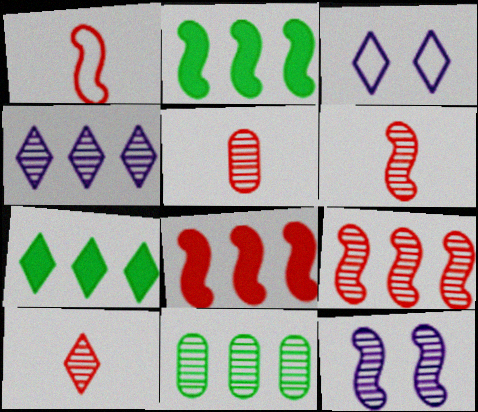[[1, 2, 12], 
[2, 3, 5], 
[3, 7, 10], 
[4, 9, 11], 
[5, 6, 10], 
[10, 11, 12]]